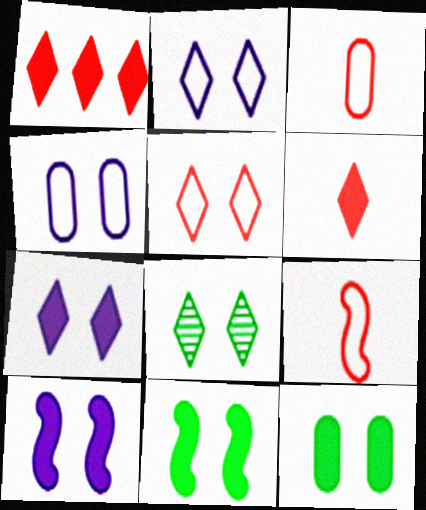[[5, 7, 8]]